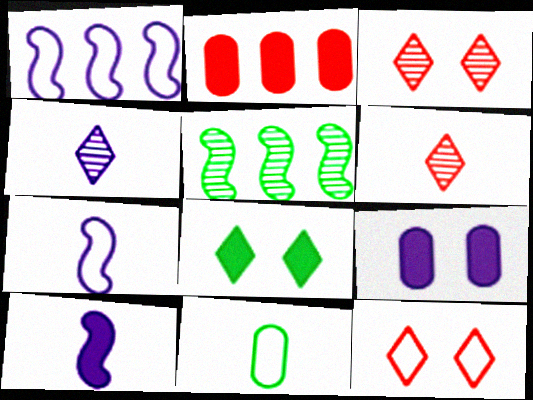[[1, 4, 9], 
[1, 11, 12], 
[2, 8, 10], 
[5, 8, 11], 
[6, 10, 11]]